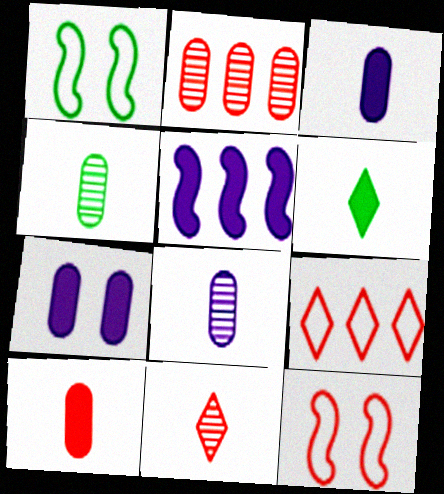[]